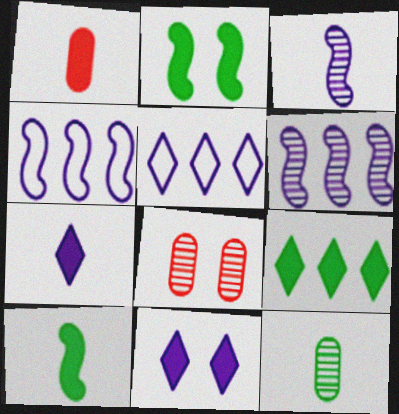[[1, 7, 10], 
[5, 8, 10]]